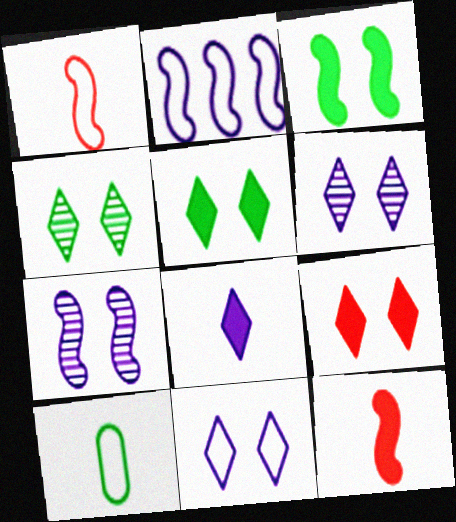[[4, 9, 11]]